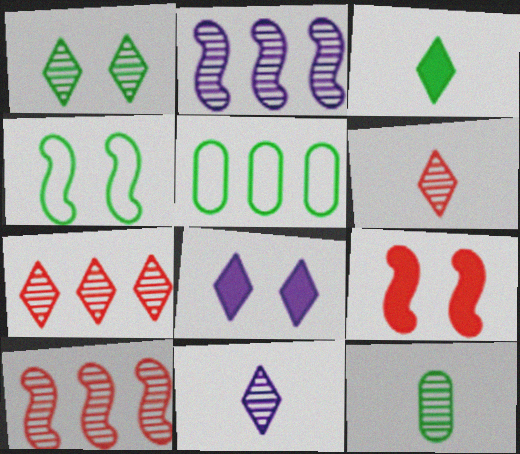[[1, 7, 11], 
[5, 9, 11]]